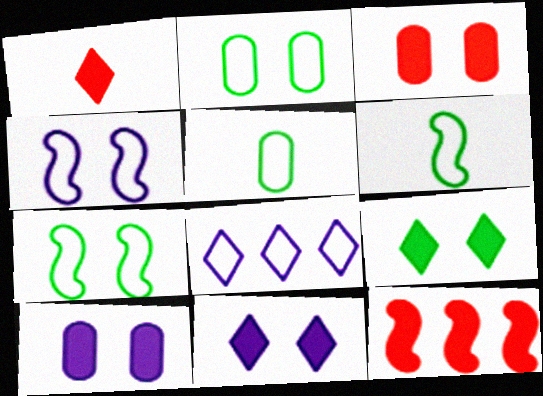[[1, 3, 12]]